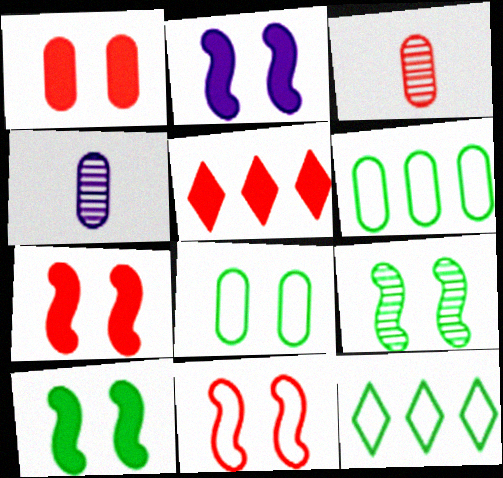[[1, 4, 6], 
[2, 3, 12], 
[2, 7, 10], 
[2, 9, 11], 
[3, 5, 11], 
[4, 7, 12]]